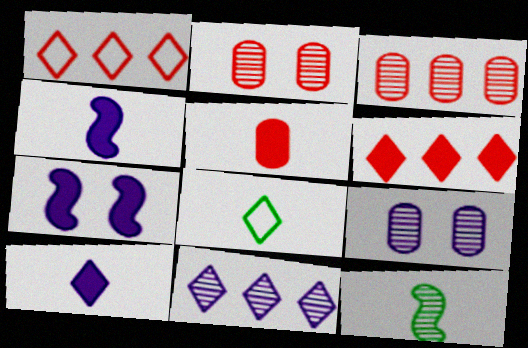[[2, 11, 12], 
[3, 7, 8]]